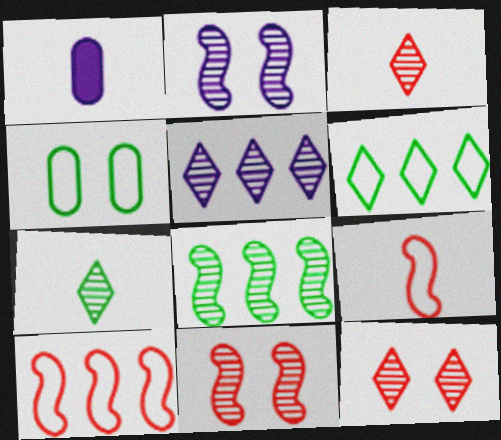[[1, 6, 11], 
[1, 7, 9], 
[5, 7, 12]]